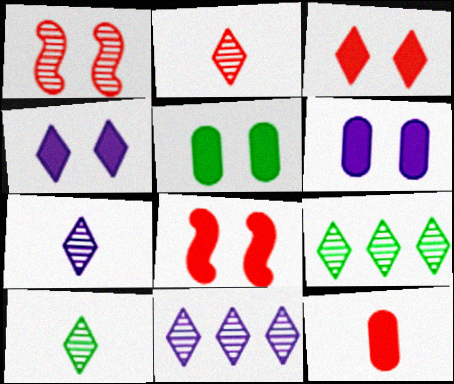[[2, 7, 10], 
[4, 5, 8]]